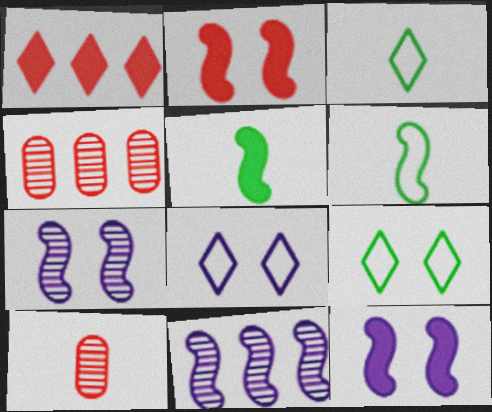[[2, 6, 11], 
[3, 4, 12], 
[4, 5, 8]]